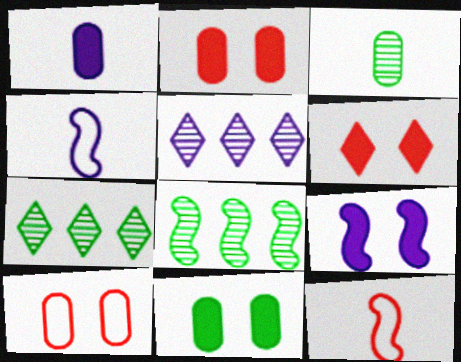[[2, 4, 7], 
[5, 11, 12], 
[6, 9, 11], 
[8, 9, 12]]